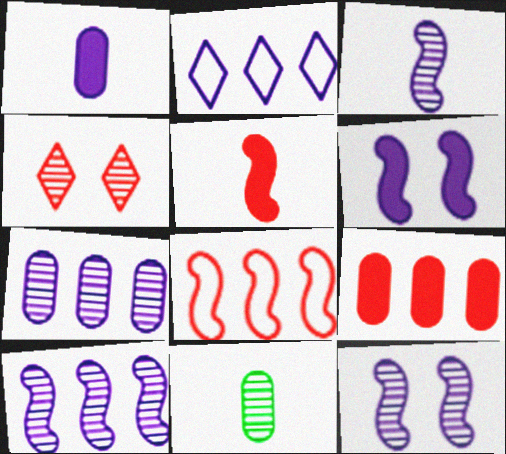[[1, 2, 12], 
[3, 10, 12], 
[4, 10, 11]]